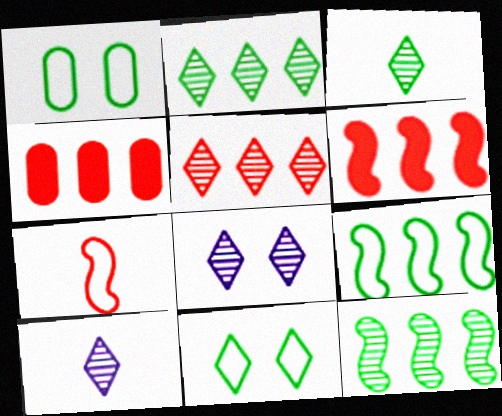[[1, 6, 10], 
[3, 5, 8]]